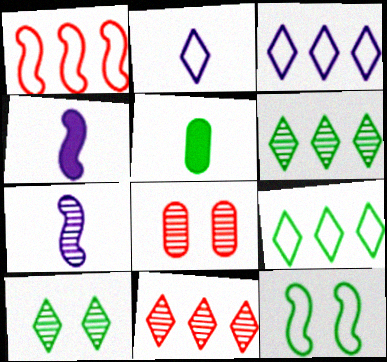[[4, 8, 9], 
[5, 6, 12], 
[6, 7, 8]]